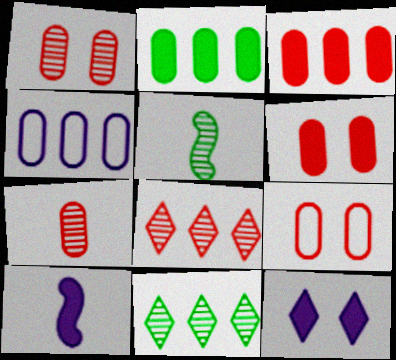[[1, 6, 9], 
[3, 7, 9], 
[9, 10, 11]]